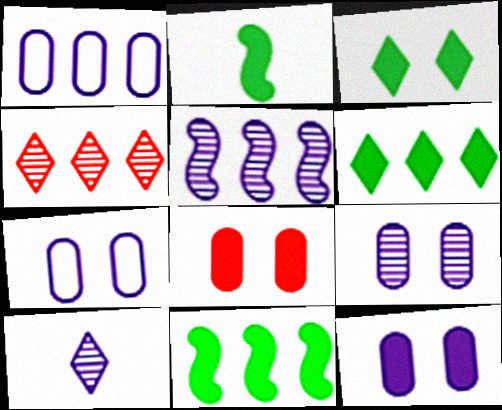[[1, 4, 11], 
[2, 4, 7], 
[5, 9, 10], 
[7, 9, 12]]